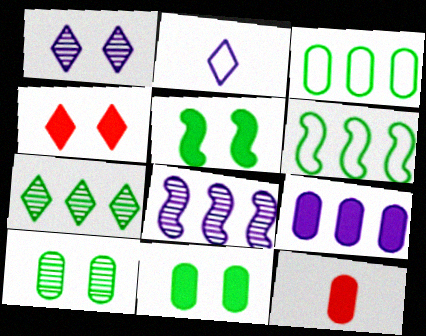[[1, 6, 12], 
[2, 4, 7], 
[9, 11, 12]]